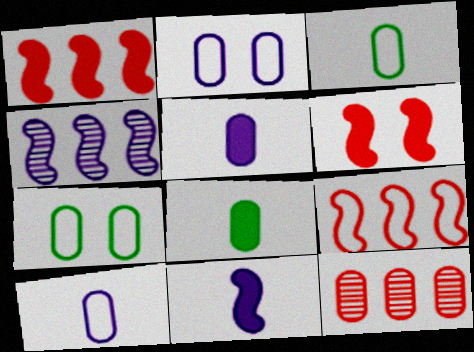[[2, 8, 12], 
[5, 7, 12]]